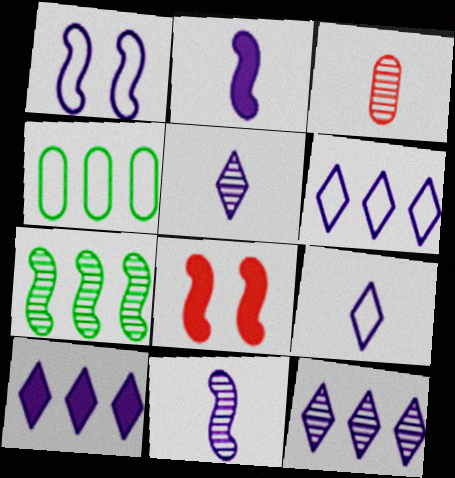[[4, 5, 8], 
[6, 10, 12]]